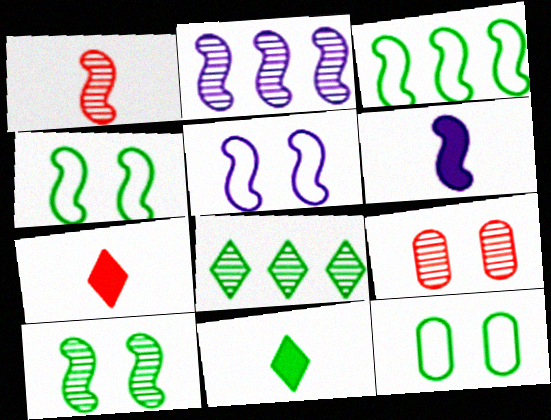[[1, 2, 10], 
[2, 5, 6], 
[2, 7, 12]]